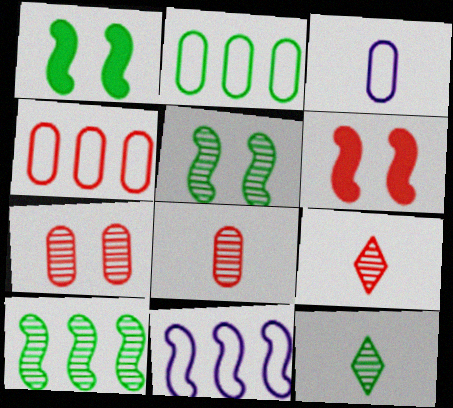[[1, 2, 12], 
[4, 6, 9]]